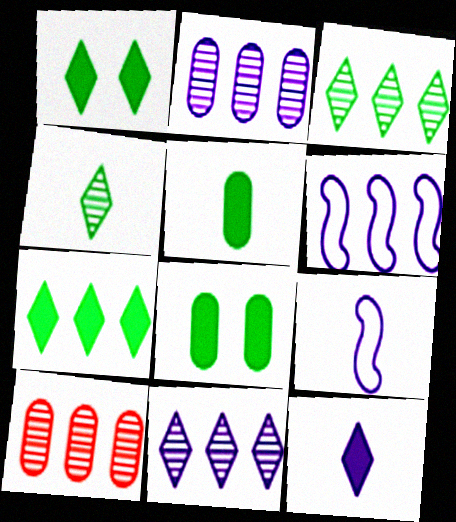[[1, 9, 10], 
[6, 7, 10]]